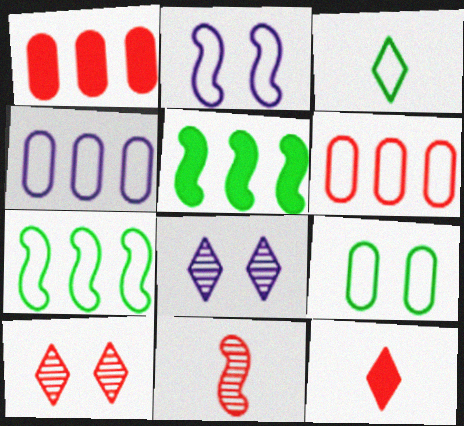[[2, 3, 6], 
[2, 5, 11], 
[3, 7, 9]]